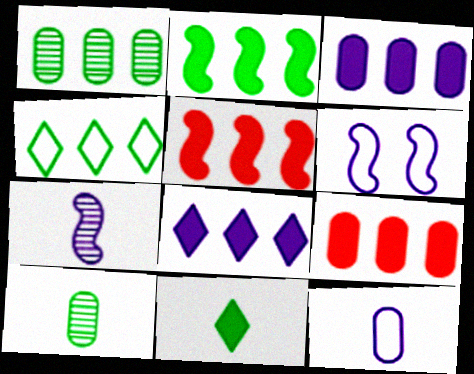[[1, 2, 4], 
[2, 8, 9]]